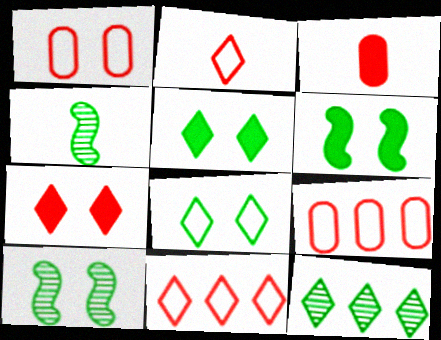[]